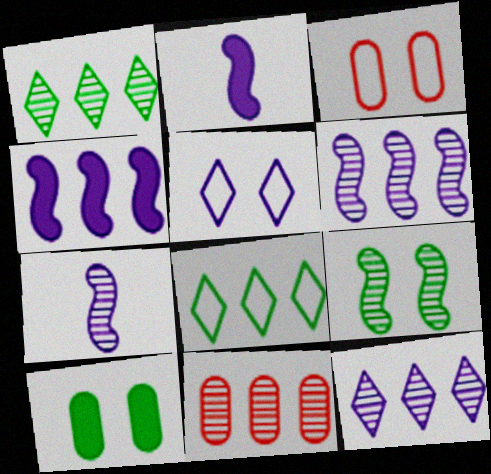[[1, 2, 3], 
[1, 6, 11], 
[4, 8, 11]]